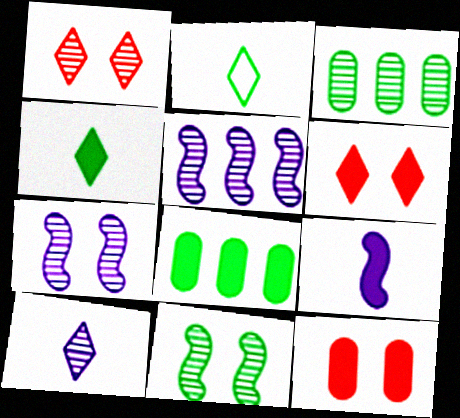[[2, 5, 12], 
[2, 8, 11], 
[6, 8, 9]]